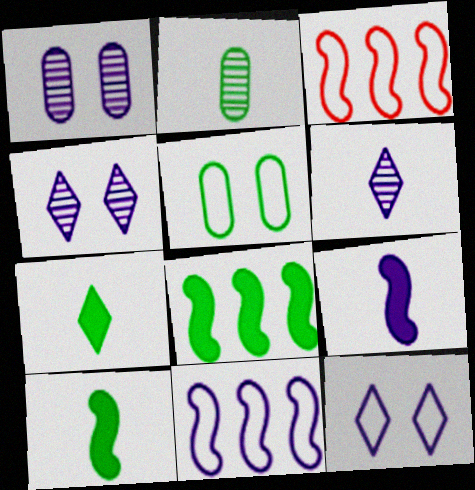[[1, 3, 7]]